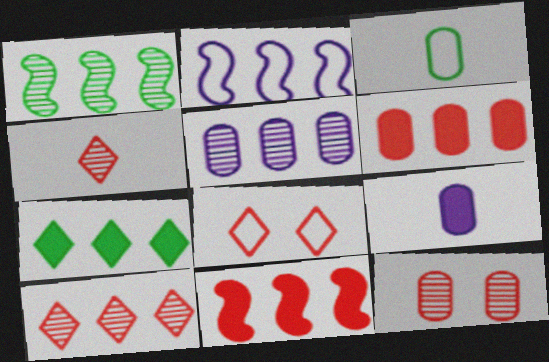[[1, 2, 11], 
[1, 5, 10], 
[1, 8, 9], 
[2, 3, 8]]